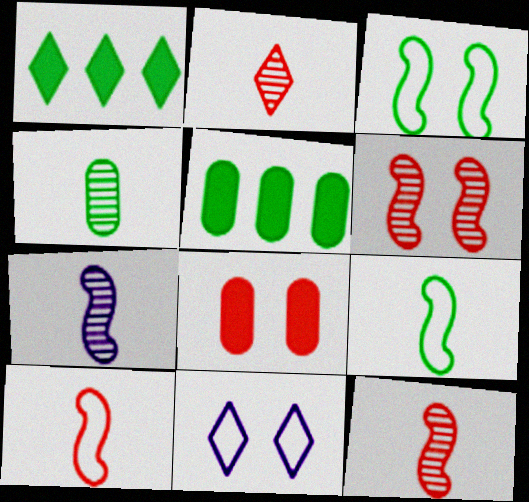[[1, 2, 11], 
[1, 3, 4], 
[2, 4, 7], 
[5, 11, 12]]